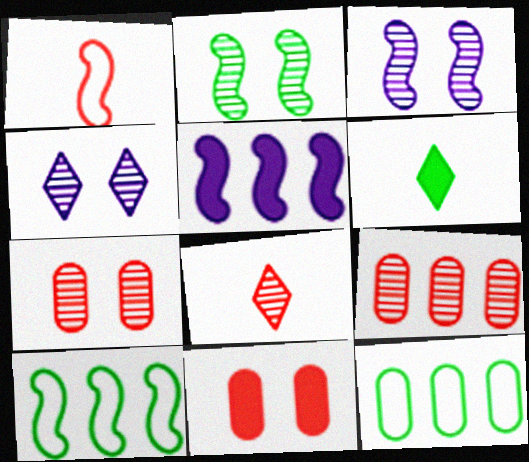[[1, 2, 5], 
[2, 4, 7], 
[2, 6, 12], 
[5, 6, 11]]